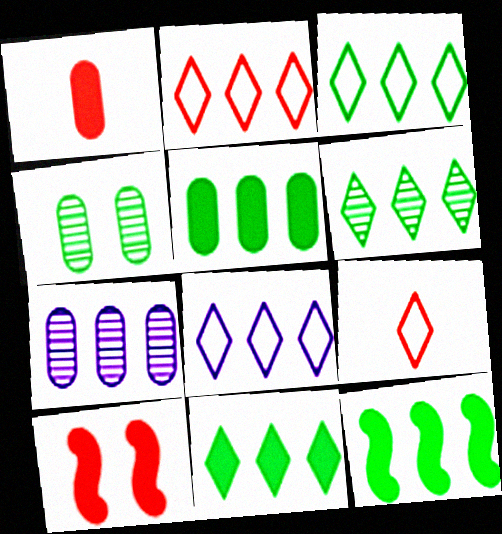[[2, 3, 8], 
[2, 7, 12], 
[3, 6, 11], 
[5, 11, 12]]